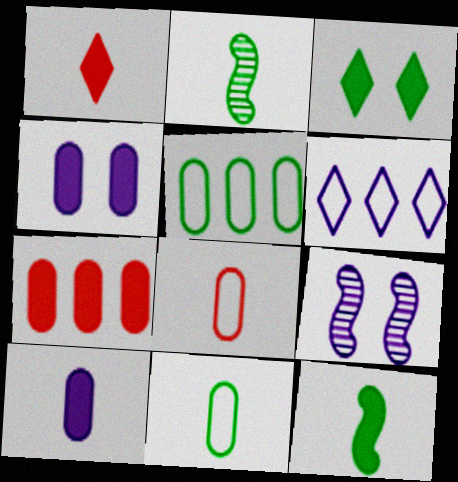[[1, 5, 9], 
[1, 10, 12], 
[2, 3, 5], 
[6, 9, 10]]